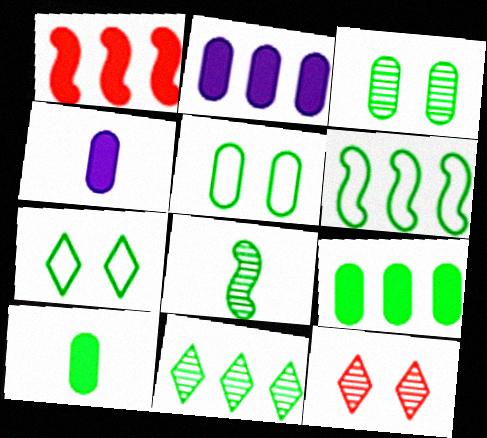[[3, 8, 11], 
[4, 6, 12], 
[6, 9, 11], 
[7, 8, 9]]